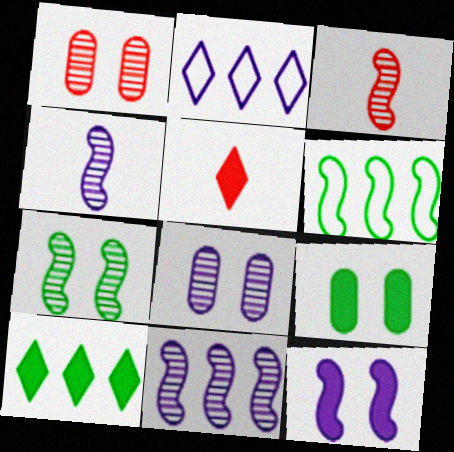[[2, 3, 9], 
[3, 6, 12], 
[3, 7, 11], 
[5, 6, 8]]